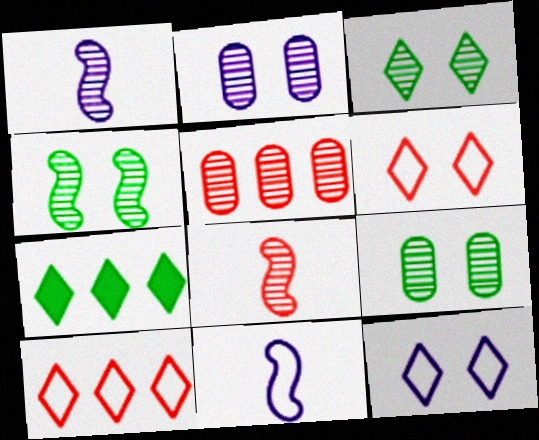[[1, 3, 5], 
[3, 4, 9]]